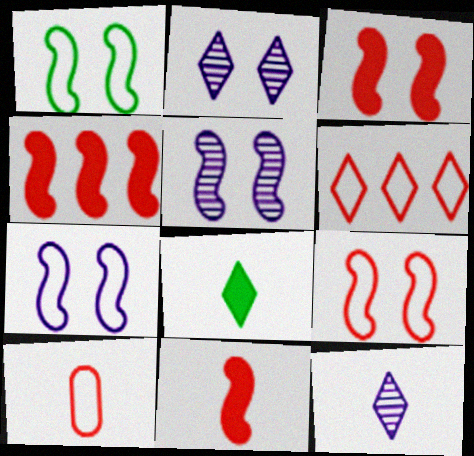[[1, 3, 5], 
[1, 7, 9], 
[2, 6, 8], 
[3, 4, 11], 
[6, 9, 10]]